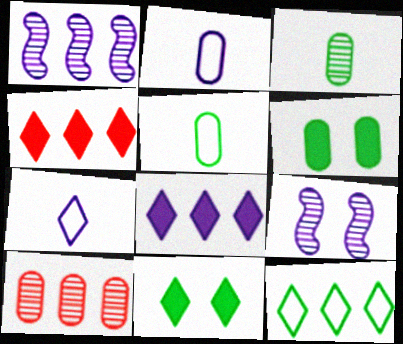[[2, 6, 10], 
[2, 8, 9], 
[4, 5, 9]]